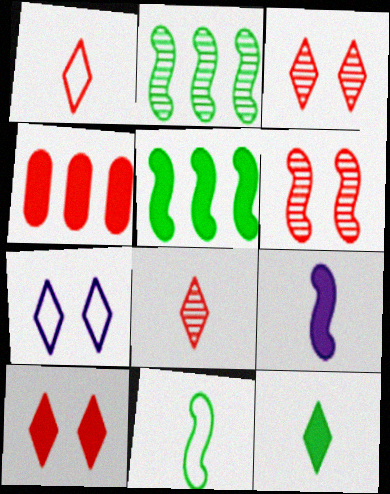[[1, 4, 6]]